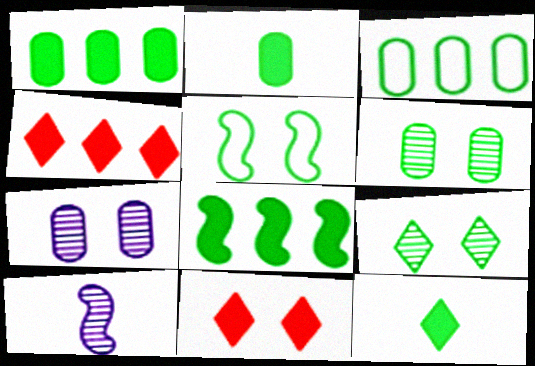[[2, 3, 6], 
[3, 10, 11], 
[5, 7, 11]]